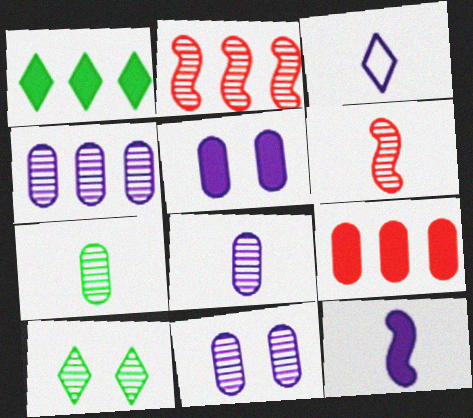[[2, 8, 10], 
[3, 8, 12], 
[4, 6, 10], 
[4, 8, 11]]